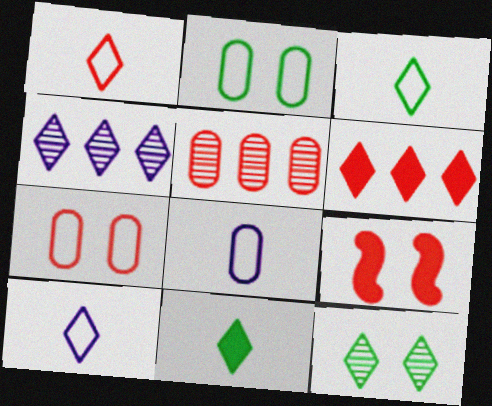[[1, 3, 10], 
[1, 5, 9], 
[6, 10, 12]]